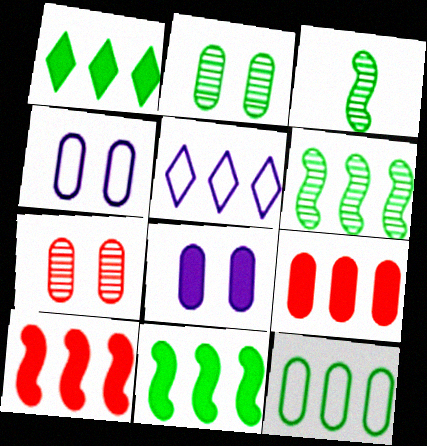[[1, 6, 12], 
[5, 6, 9]]